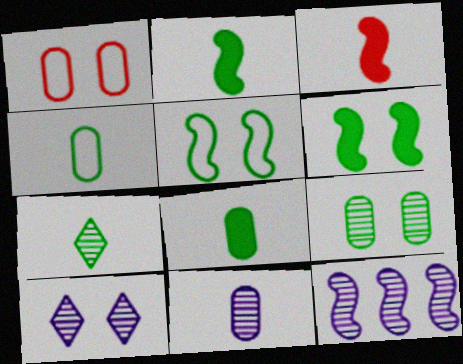[[1, 6, 10], 
[2, 4, 7], 
[3, 5, 12], 
[10, 11, 12]]